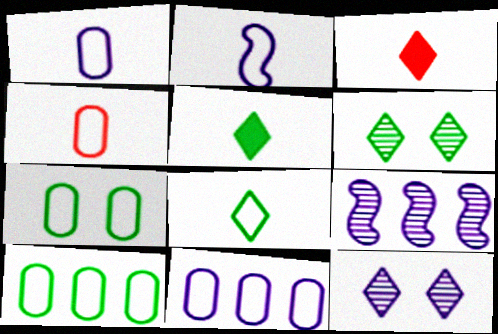[[2, 4, 8], 
[3, 7, 9], 
[4, 7, 11]]